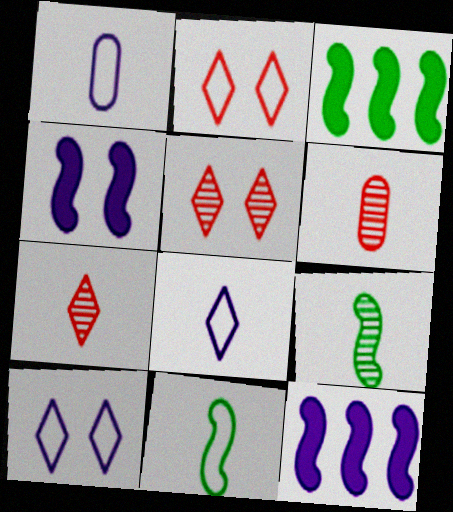[[1, 3, 5], 
[3, 6, 10]]